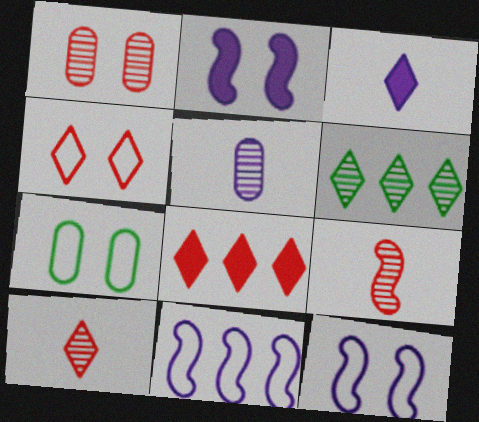[[3, 4, 6], 
[4, 7, 12], 
[4, 8, 10]]